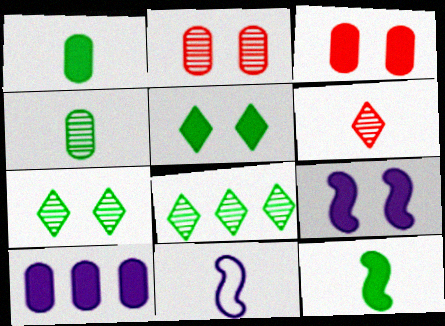[[1, 3, 10], 
[1, 6, 11], 
[3, 5, 9], 
[3, 8, 11]]